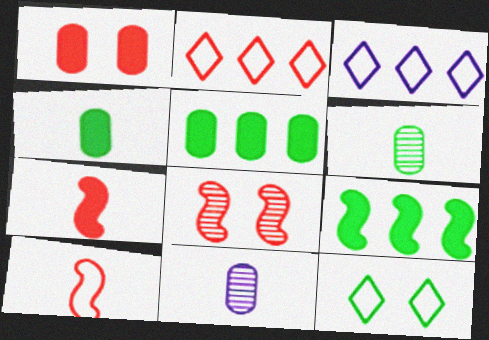[[3, 4, 8], 
[6, 9, 12]]